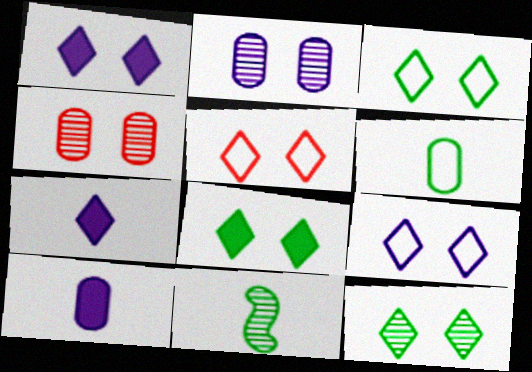[[1, 5, 12], 
[3, 5, 9], 
[3, 8, 12]]